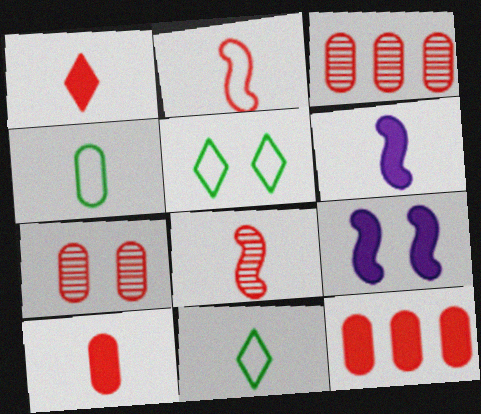[[3, 5, 6], 
[3, 9, 11], 
[5, 7, 9]]